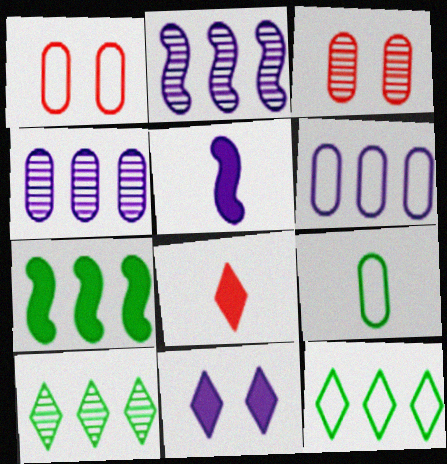[[1, 5, 10], 
[1, 6, 9], 
[3, 5, 12]]